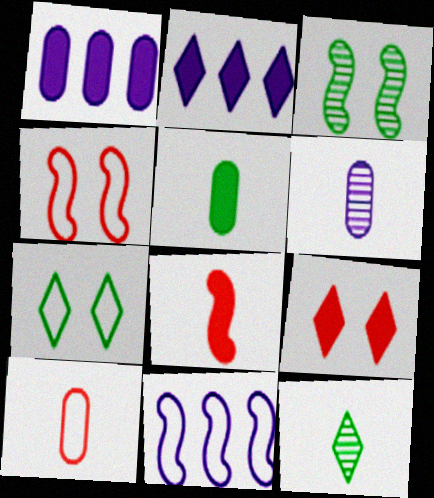[[1, 4, 12], 
[2, 3, 10], 
[3, 8, 11], 
[5, 6, 10], 
[7, 10, 11]]